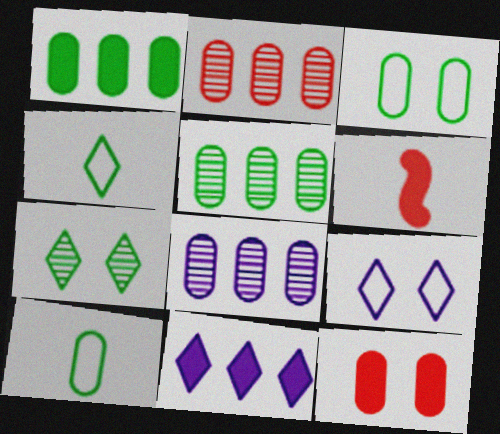[[2, 5, 8], 
[5, 6, 9], 
[8, 10, 12]]